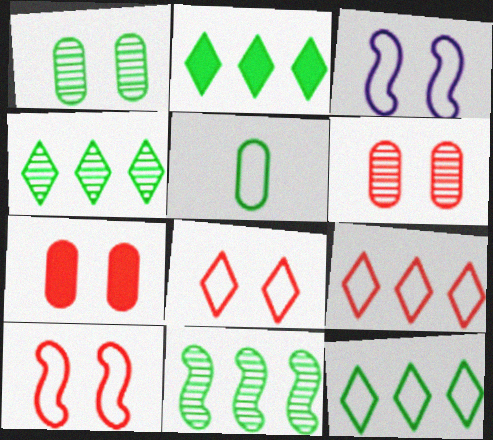[[2, 4, 12], 
[3, 5, 9]]